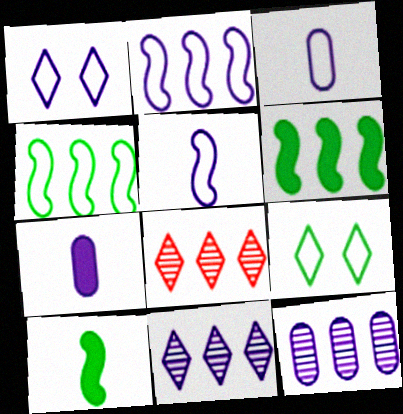[[1, 2, 3]]